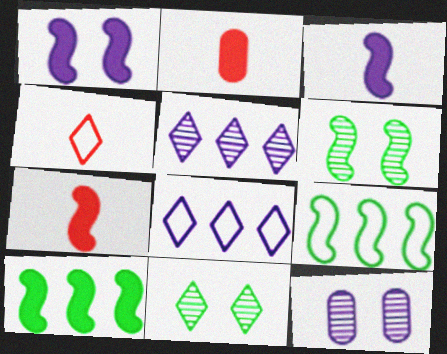[[1, 7, 10], 
[2, 6, 8], 
[3, 8, 12], 
[4, 10, 12]]